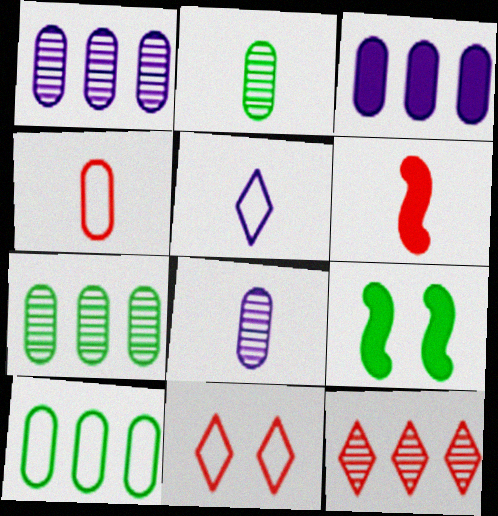[[2, 5, 6]]